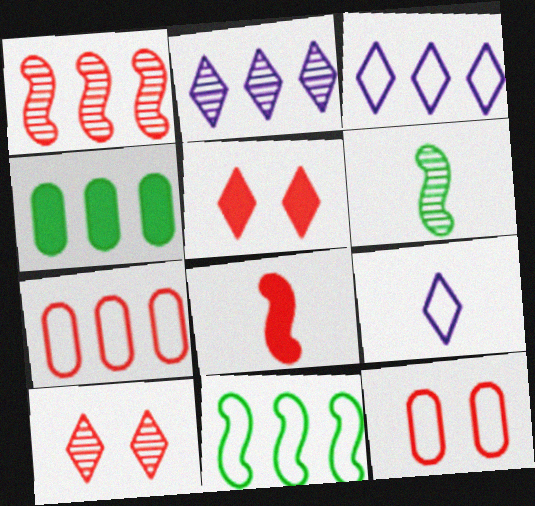[[1, 3, 4], 
[3, 7, 11], 
[7, 8, 10], 
[9, 11, 12]]